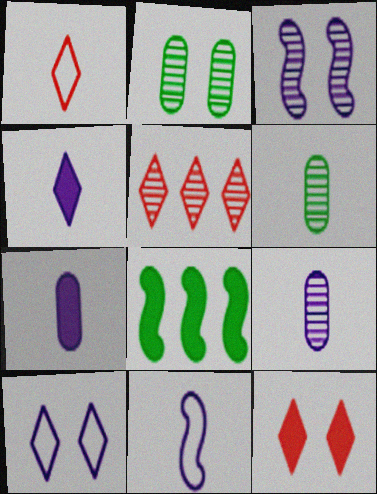[[1, 5, 12], 
[3, 5, 6], 
[4, 9, 11], 
[7, 8, 12]]